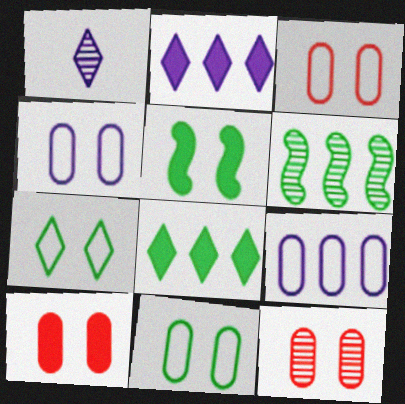[[1, 6, 12], 
[3, 4, 11], 
[3, 10, 12]]